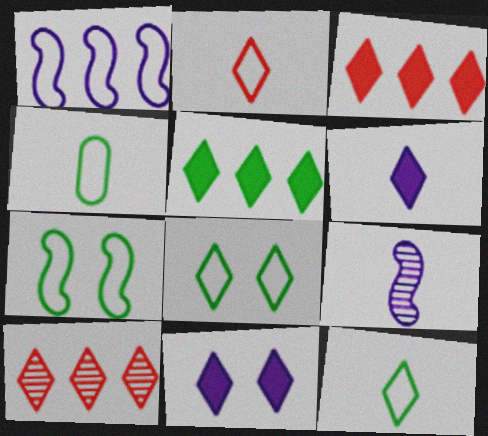[[6, 8, 10], 
[10, 11, 12]]